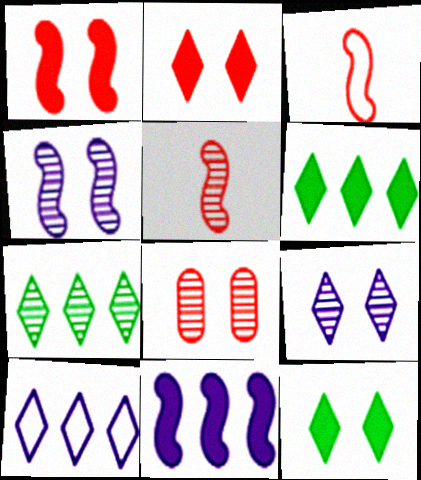[]